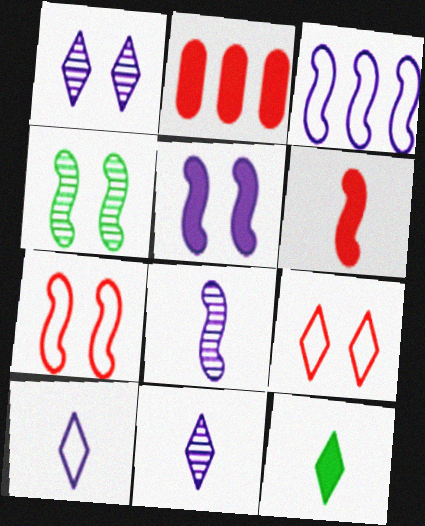[[2, 4, 10], 
[2, 5, 12], 
[3, 4, 6], 
[3, 5, 8], 
[4, 5, 7]]